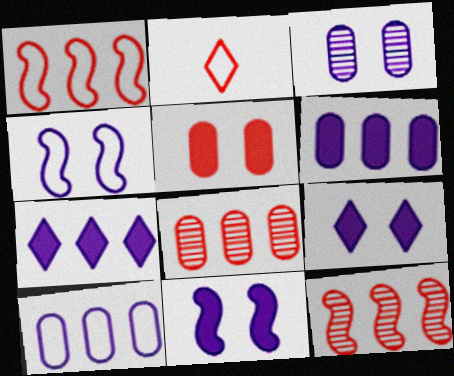[[2, 5, 12], 
[3, 4, 9]]